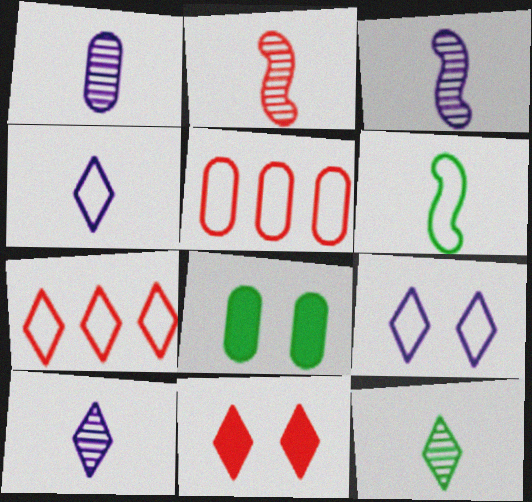[[1, 2, 12], 
[1, 3, 10], 
[1, 5, 8], 
[2, 5, 11], 
[3, 7, 8], 
[5, 6, 9]]